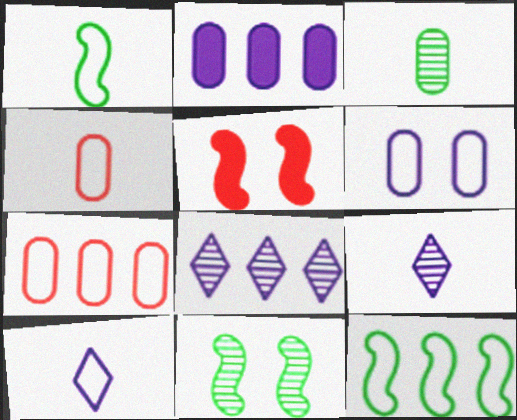[[1, 4, 10]]